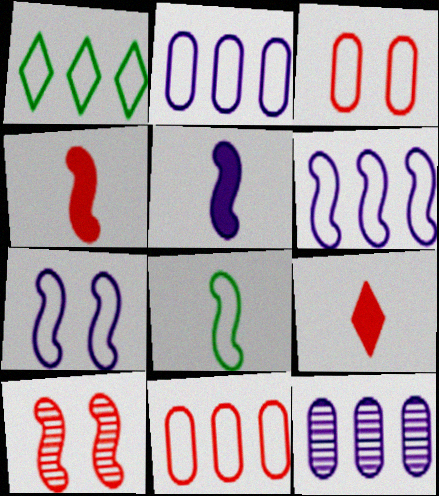[[1, 6, 11], 
[9, 10, 11]]